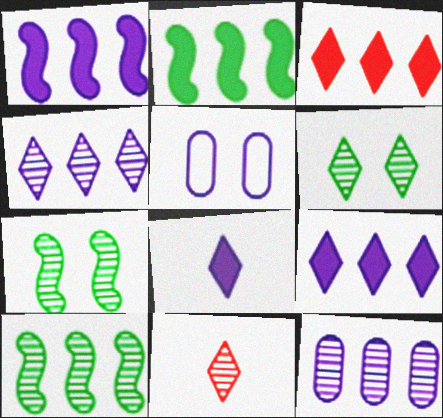[[2, 5, 11], 
[4, 6, 11], 
[7, 11, 12]]